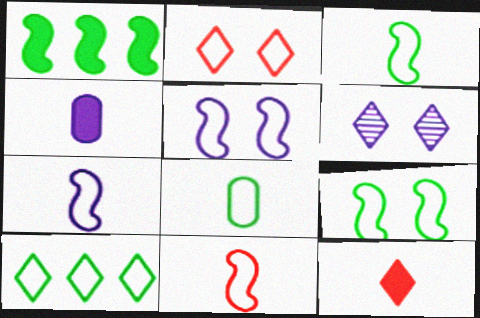[[3, 7, 11], 
[6, 10, 12], 
[8, 9, 10]]